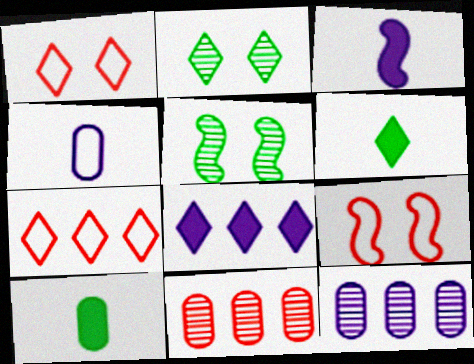[[6, 9, 12]]